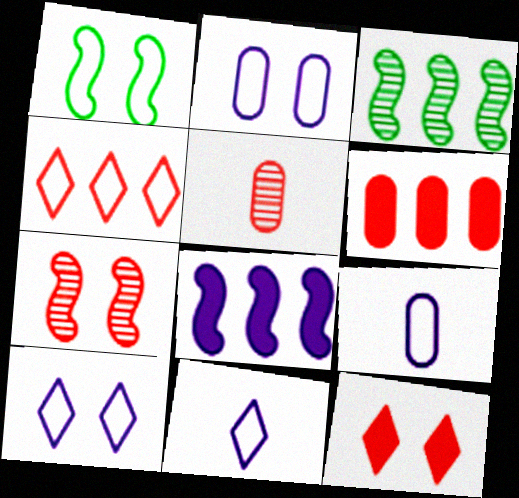[[1, 4, 9], 
[3, 9, 12]]